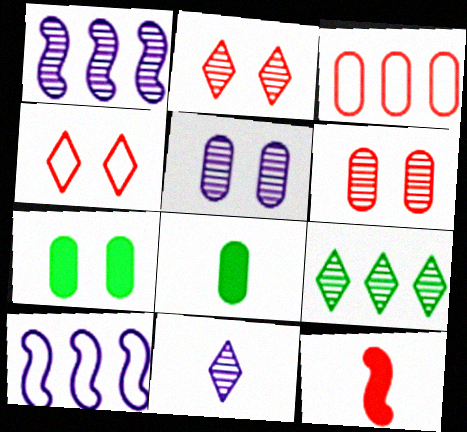[[1, 4, 8], 
[1, 5, 11], 
[2, 3, 12], 
[2, 8, 10], 
[2, 9, 11], 
[3, 5, 8]]